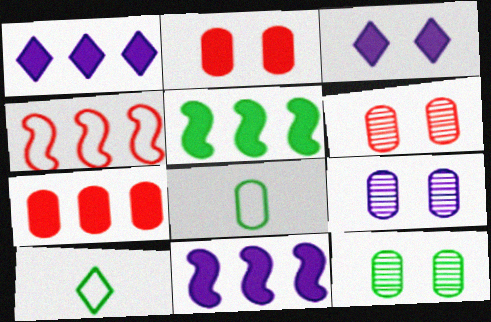[[1, 5, 7], 
[5, 10, 12], 
[6, 9, 12], 
[6, 10, 11], 
[7, 8, 9]]